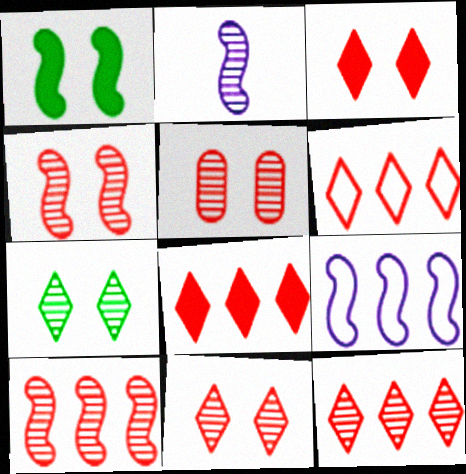[[4, 5, 11], 
[6, 8, 12]]